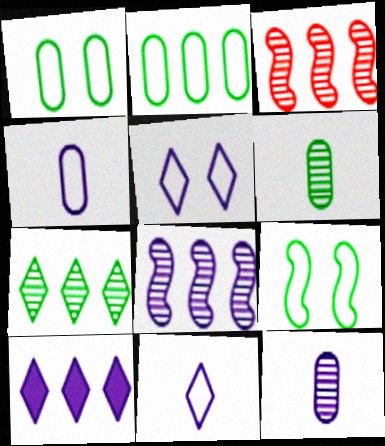[[2, 3, 10]]